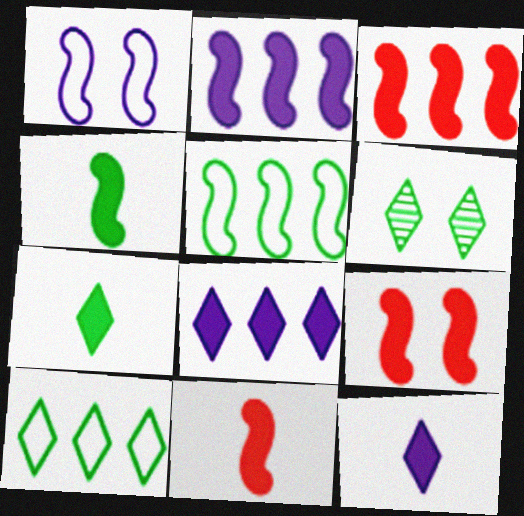[[2, 4, 9], 
[3, 9, 11], 
[6, 7, 10]]